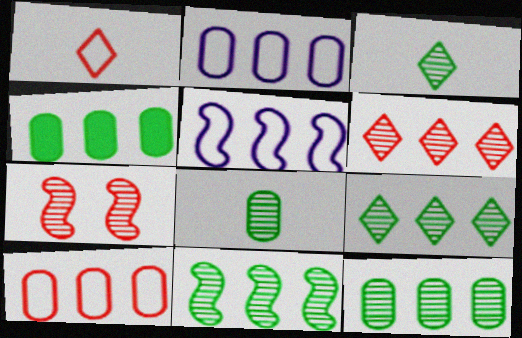[[4, 5, 6], 
[9, 11, 12]]